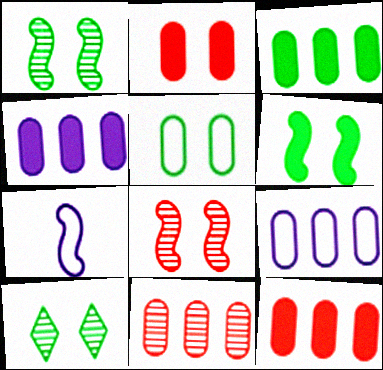[[3, 4, 12], 
[3, 9, 11], 
[5, 6, 10], 
[7, 10, 12]]